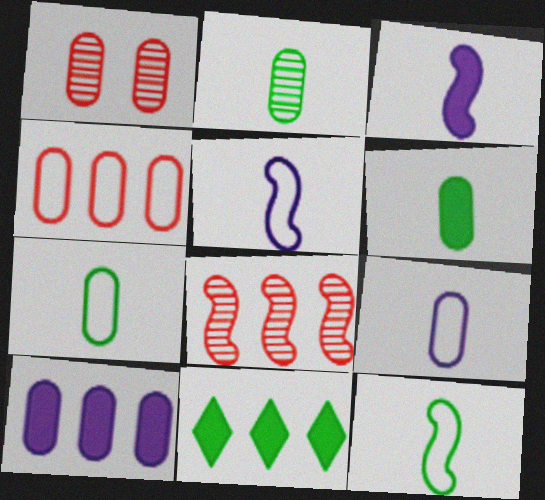[[1, 5, 11], 
[1, 7, 10], 
[2, 6, 7]]